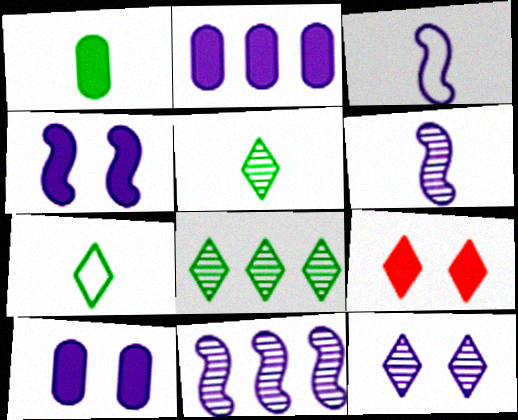[[2, 3, 12], 
[3, 4, 11]]